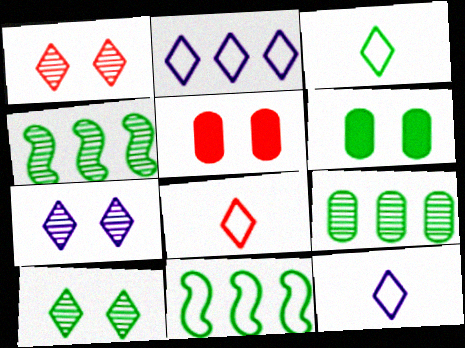[[1, 7, 10], 
[3, 4, 6], 
[3, 8, 12], 
[4, 5, 12]]